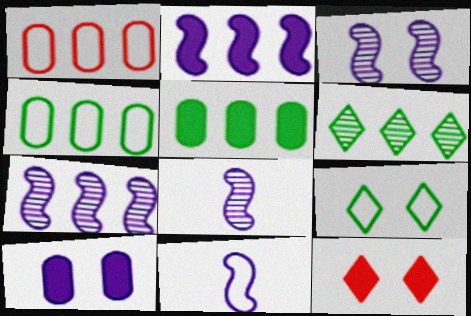[[1, 2, 6], 
[1, 9, 11], 
[2, 3, 11], 
[3, 7, 8], 
[4, 8, 12]]